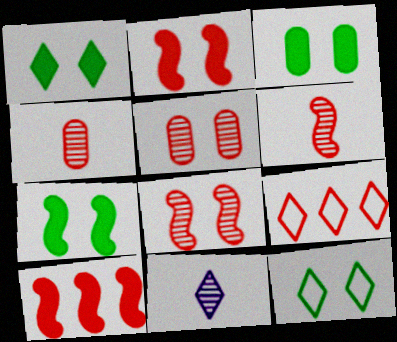[[1, 3, 7], 
[1, 9, 11], 
[2, 4, 9]]